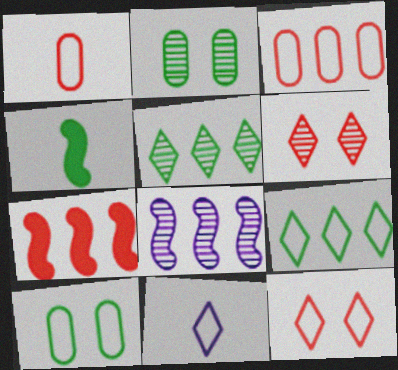[[1, 6, 7], 
[2, 4, 9], 
[2, 7, 11], 
[4, 5, 10], 
[9, 11, 12]]